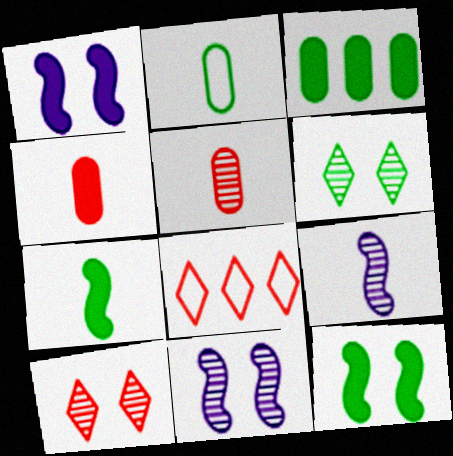[]